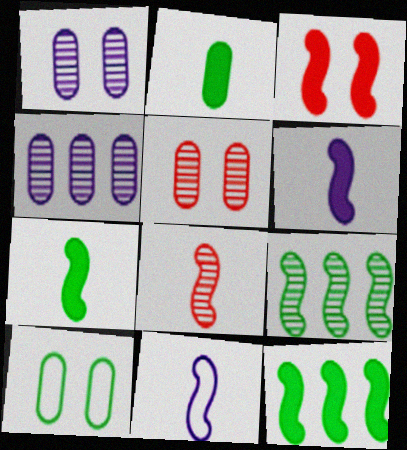[[3, 6, 12], 
[3, 9, 11], 
[7, 8, 11]]